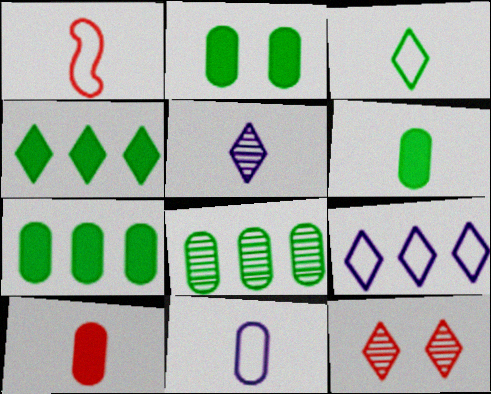[[1, 3, 11], 
[1, 5, 6], 
[2, 6, 7]]